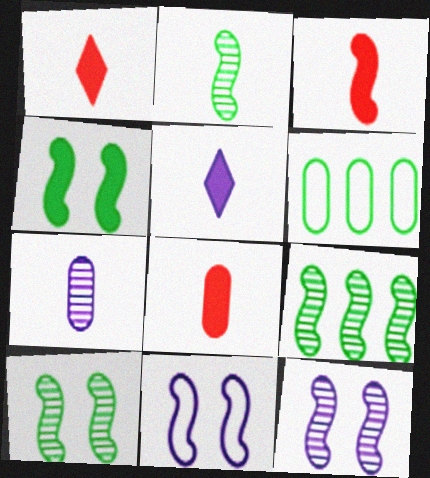[[1, 3, 8], 
[1, 6, 12], 
[2, 9, 10], 
[3, 9, 11]]